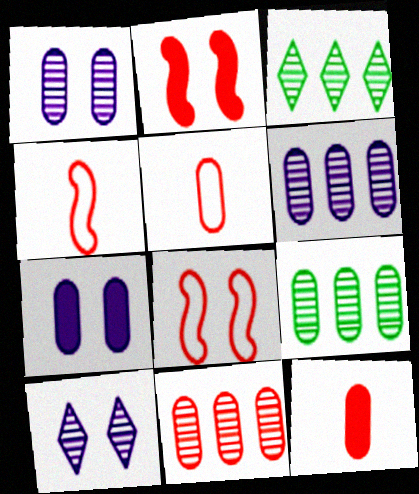[[3, 4, 7], 
[5, 7, 9], 
[6, 9, 11]]